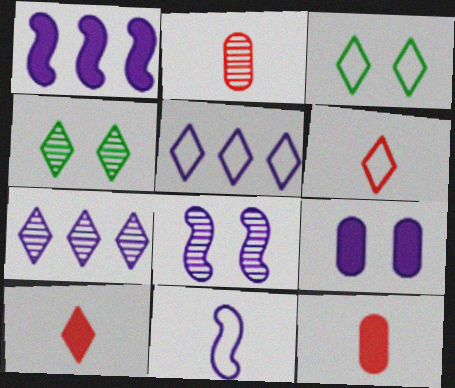[[1, 2, 3], 
[1, 8, 11], 
[3, 5, 6], 
[3, 7, 10], 
[4, 5, 10], 
[7, 9, 11]]